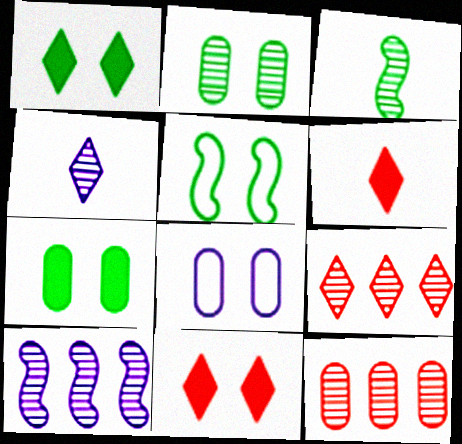[[1, 2, 5]]